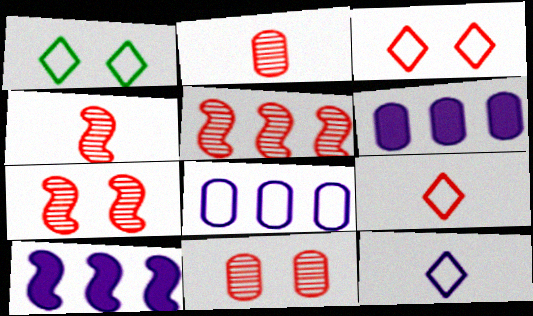[[1, 2, 10], 
[1, 4, 6], 
[4, 5, 7]]